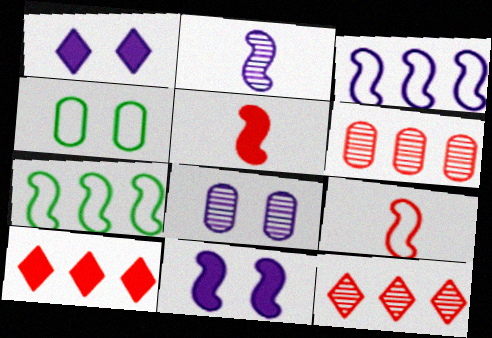[[2, 3, 11], 
[2, 4, 10]]